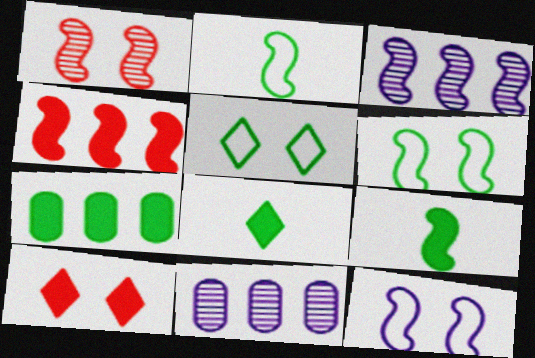[[2, 10, 11]]